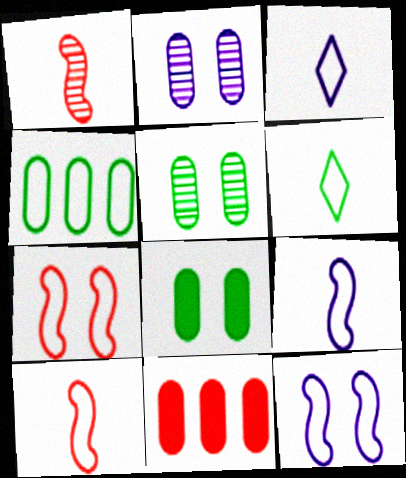[[3, 4, 7]]